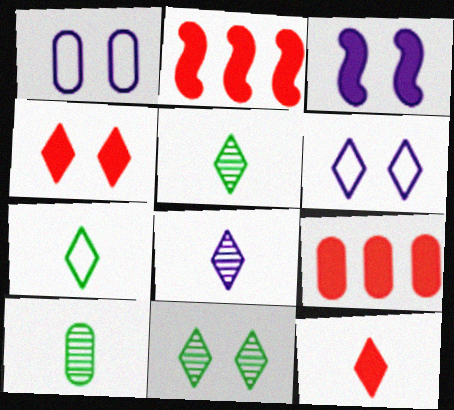[[1, 2, 5], 
[1, 9, 10], 
[2, 6, 10], 
[4, 6, 11], 
[7, 8, 12]]